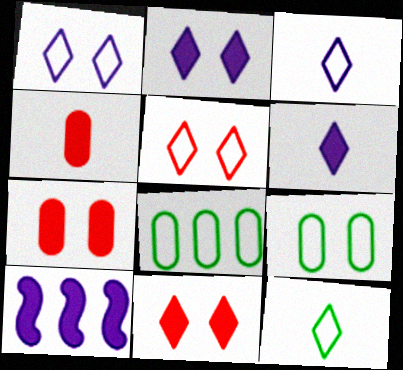[]